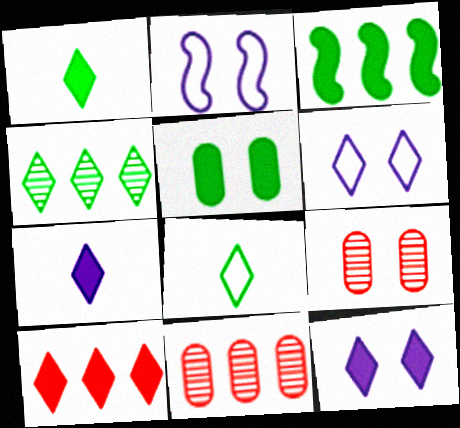[[1, 2, 11], 
[1, 3, 5], 
[1, 10, 12]]